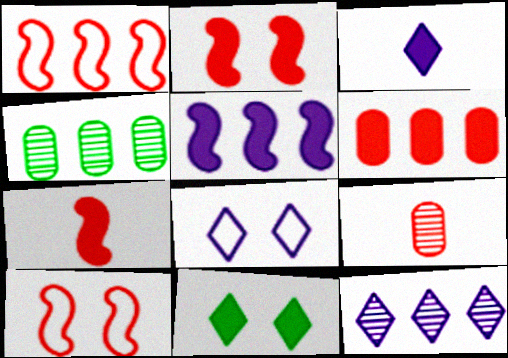[[3, 4, 10], 
[3, 8, 12], 
[4, 7, 8]]